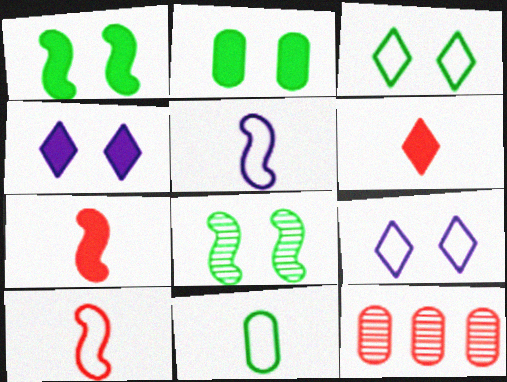[[2, 3, 8]]